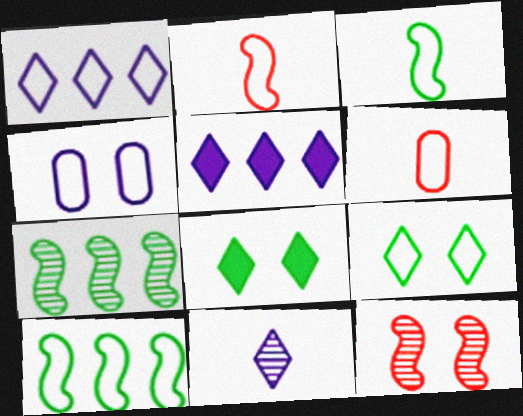[[4, 8, 12]]